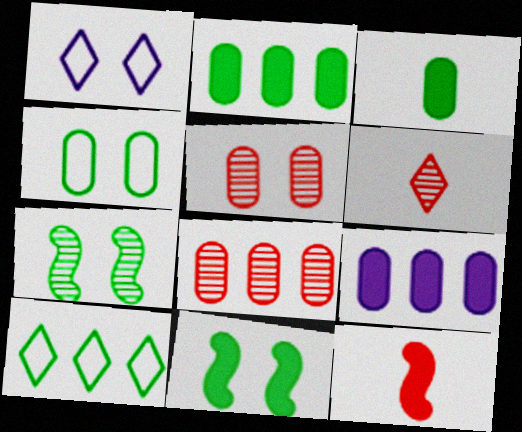[[1, 5, 11], 
[3, 7, 10]]